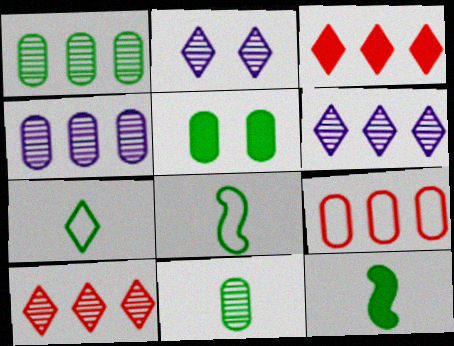[[2, 3, 7], 
[2, 9, 12], 
[7, 11, 12]]